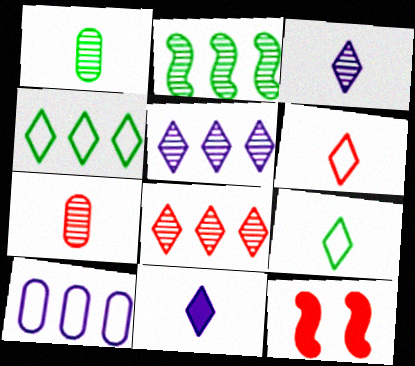[]